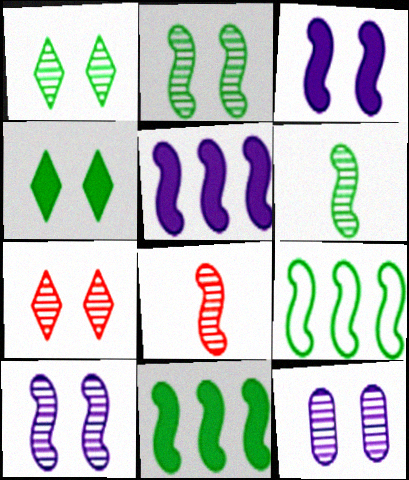[[2, 7, 12], 
[3, 8, 9]]